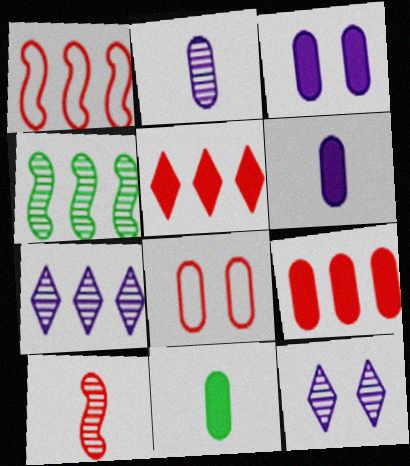[[1, 11, 12], 
[3, 9, 11], 
[5, 8, 10]]